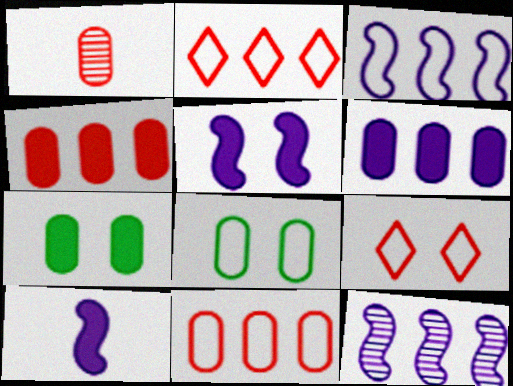[[1, 6, 8]]